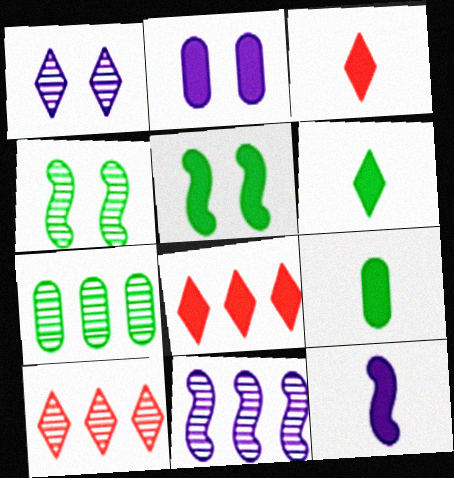[[3, 9, 12], 
[7, 10, 11]]